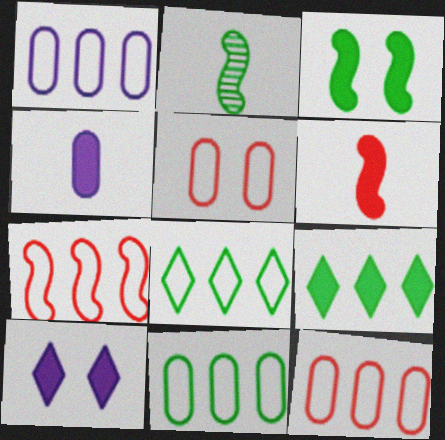[[1, 7, 8], 
[1, 11, 12], 
[2, 10, 12]]